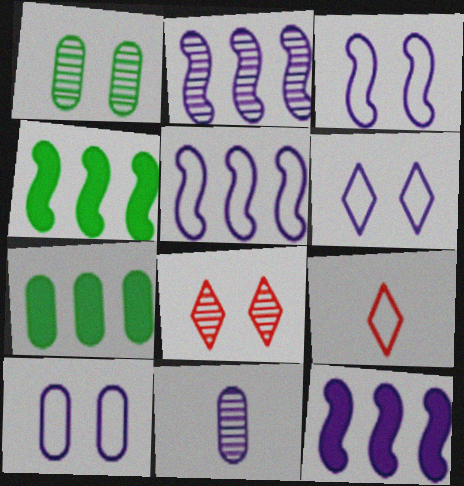[[1, 9, 12], 
[2, 5, 12], 
[3, 6, 10], 
[6, 11, 12]]